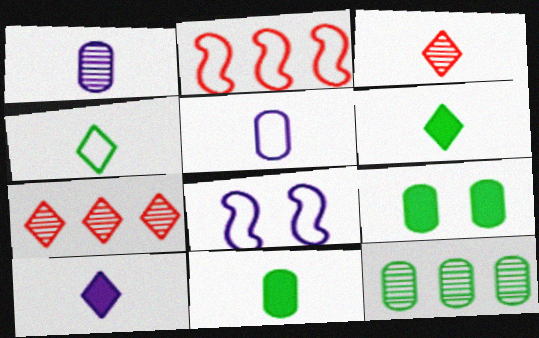[[3, 4, 10], 
[7, 8, 11]]